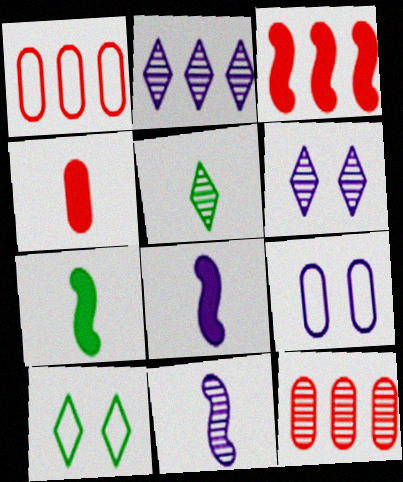[[1, 6, 7], 
[2, 8, 9], 
[3, 5, 9], 
[8, 10, 12]]